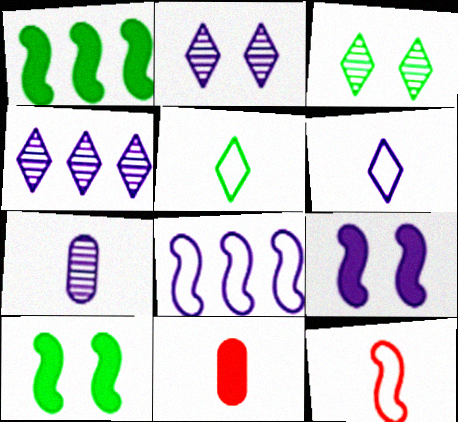[[3, 8, 11]]